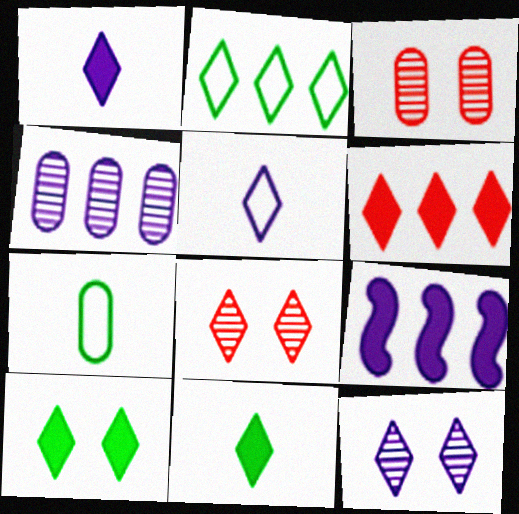[[1, 2, 8], 
[1, 6, 10], 
[7, 8, 9]]